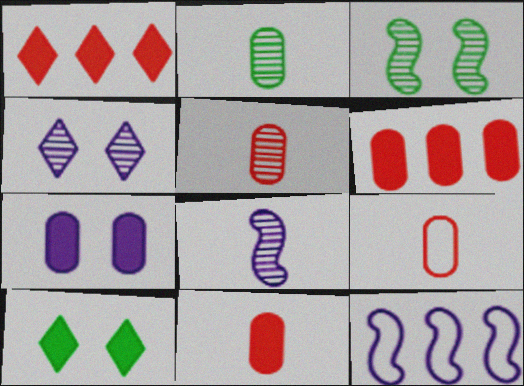[[5, 9, 11], 
[5, 10, 12]]